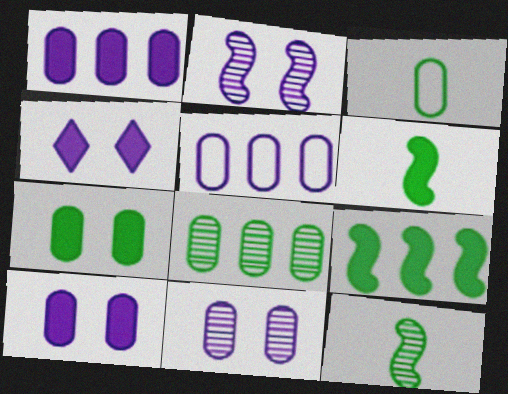[[3, 7, 8]]